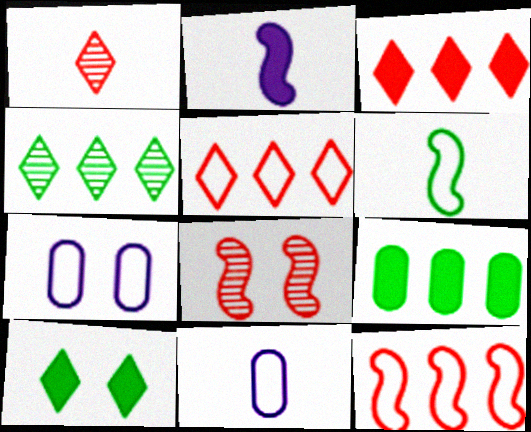[[5, 6, 7], 
[7, 8, 10]]